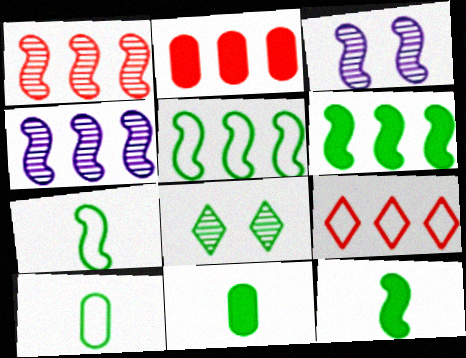[[1, 2, 9], 
[3, 9, 11], 
[5, 8, 11], 
[6, 8, 10]]